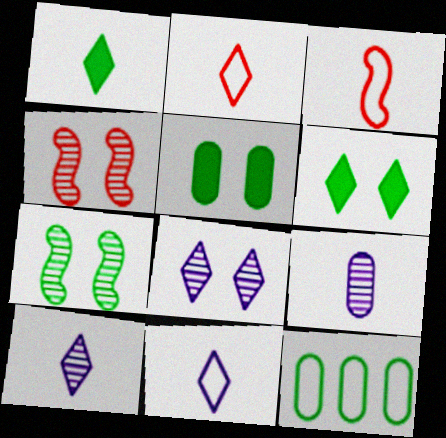[[1, 2, 10], 
[1, 3, 9], 
[1, 7, 12]]